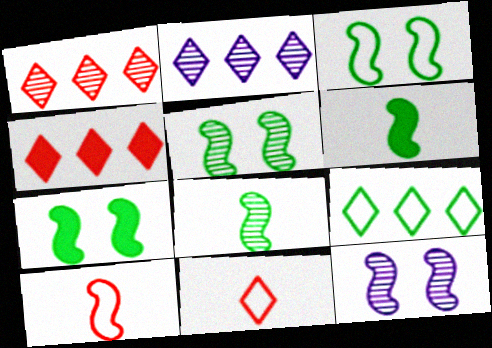[[2, 4, 9], 
[3, 5, 7]]